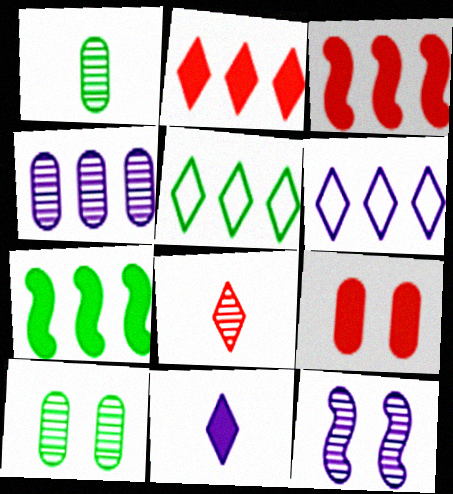[[3, 4, 5], 
[7, 9, 11]]